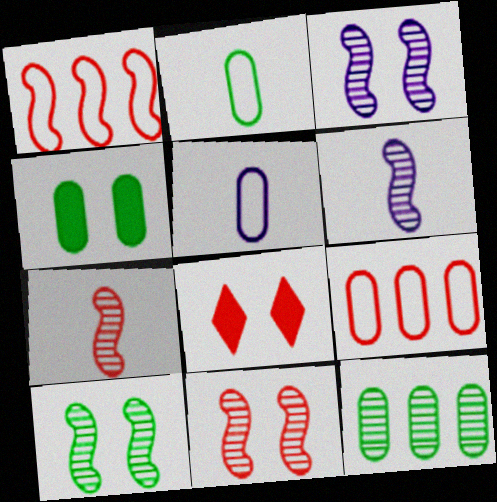[[2, 4, 12], 
[3, 10, 11], 
[7, 8, 9]]